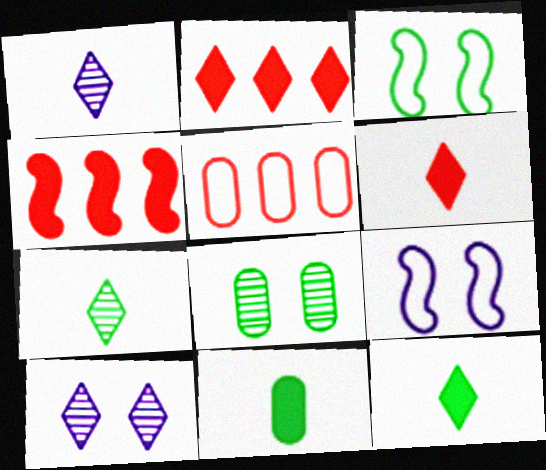[]